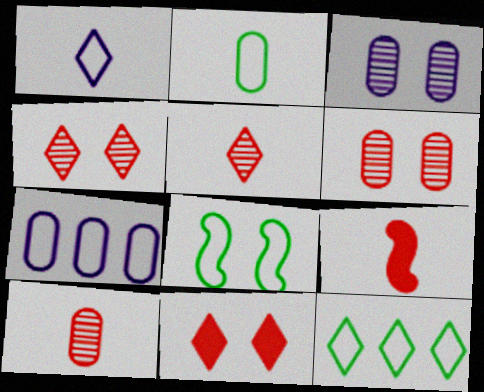[[2, 8, 12], 
[3, 8, 11], 
[3, 9, 12]]